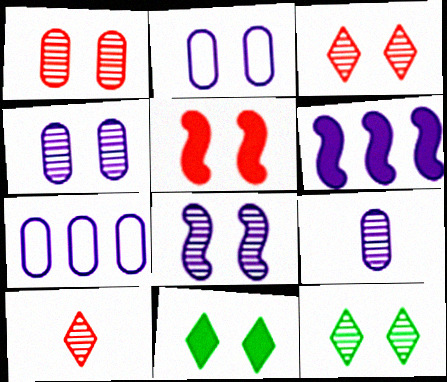[[1, 8, 12], 
[2, 5, 12]]